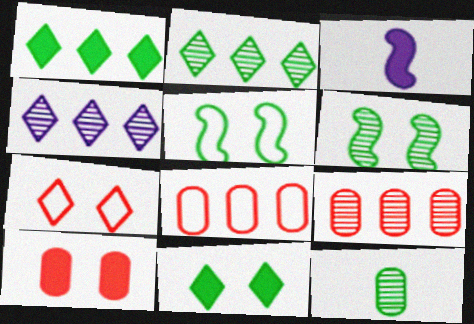[[1, 3, 10], 
[1, 5, 12], 
[2, 6, 12]]